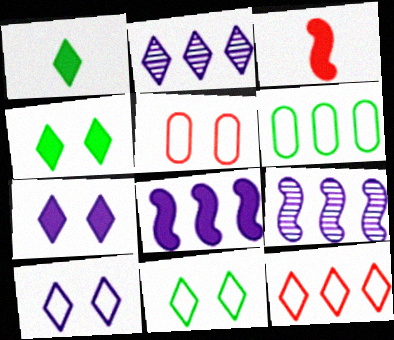[[1, 5, 9]]